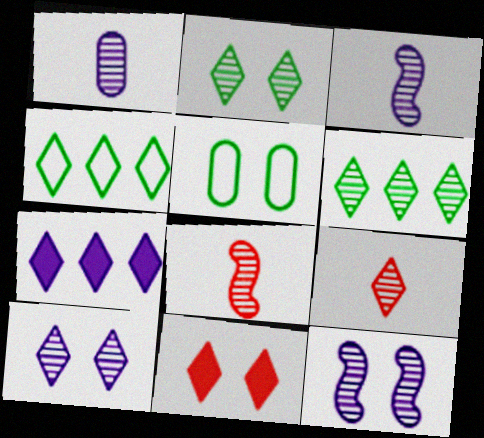[[5, 7, 8], 
[5, 11, 12], 
[6, 9, 10]]